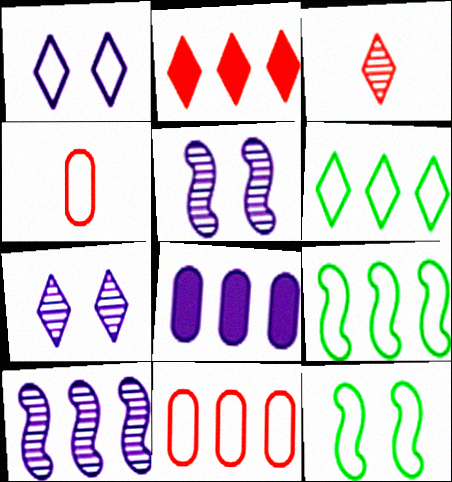[[1, 4, 9], 
[3, 8, 12]]